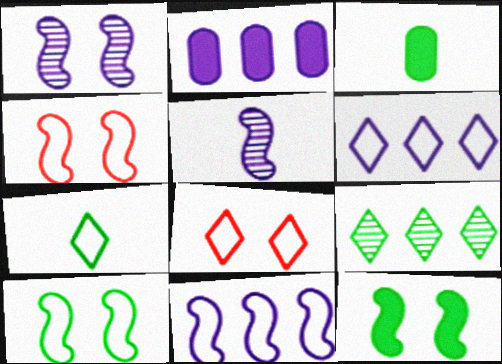[[1, 4, 12], 
[3, 9, 10], 
[6, 7, 8]]